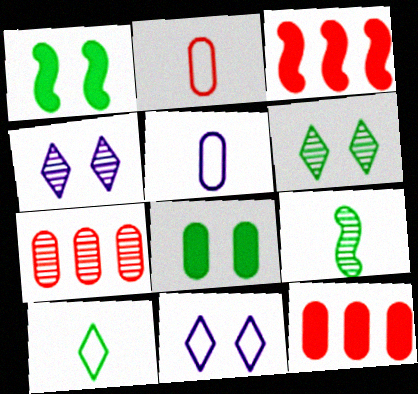[[3, 5, 6], 
[4, 7, 9], 
[5, 7, 8], 
[9, 11, 12]]